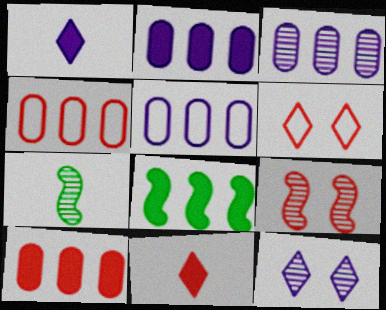[[2, 3, 5], 
[2, 6, 7], 
[4, 9, 11]]